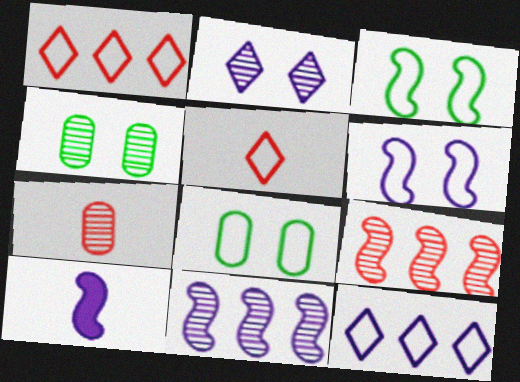[[1, 4, 10], 
[3, 9, 10], 
[6, 10, 11]]